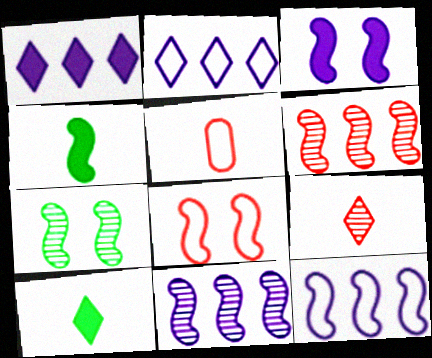[[1, 5, 7], 
[3, 7, 8], 
[4, 8, 11]]